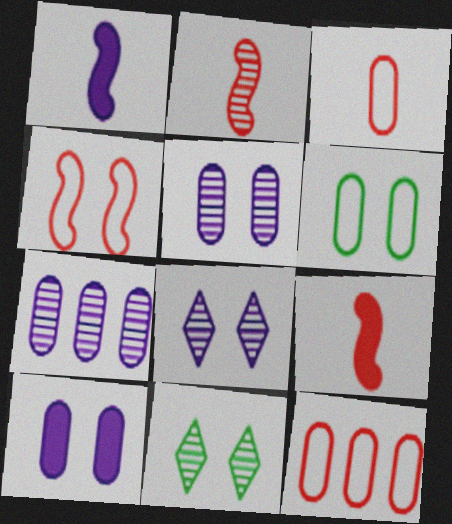[[1, 11, 12], 
[2, 7, 11], 
[4, 10, 11]]